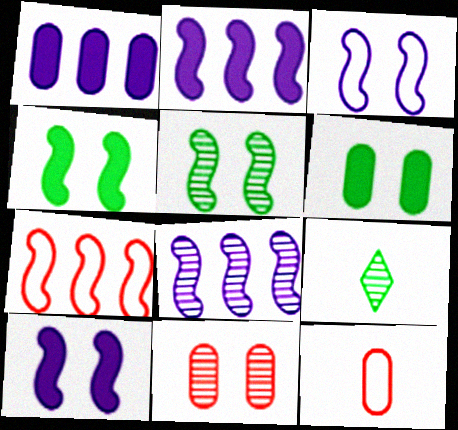[[8, 9, 11]]